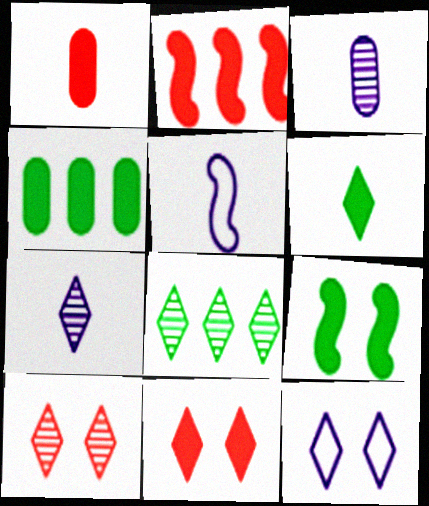[[1, 2, 11], 
[4, 5, 10], 
[4, 6, 9], 
[7, 8, 10]]